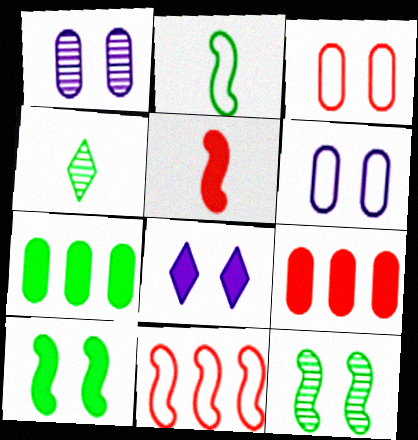[[3, 8, 12], 
[5, 7, 8]]